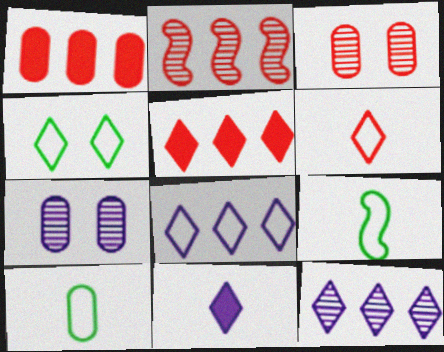[[1, 7, 10], 
[4, 6, 8], 
[5, 7, 9]]